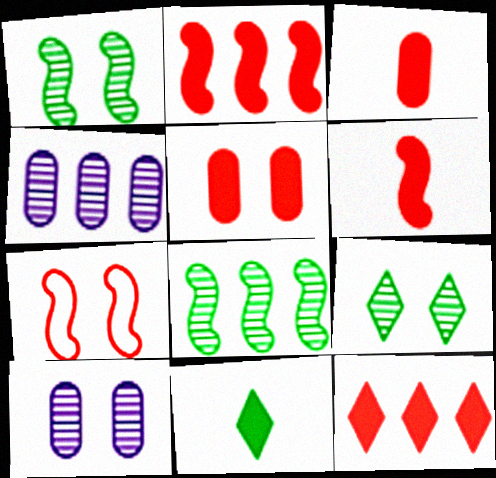[[4, 7, 11], 
[5, 6, 12]]